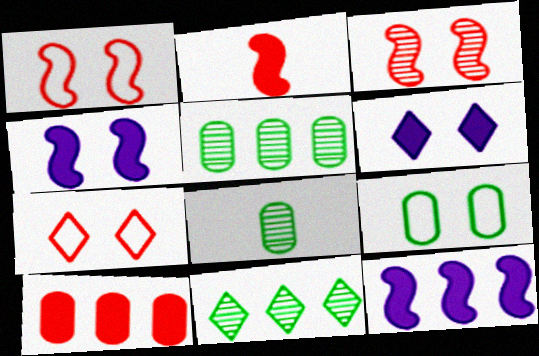[[3, 6, 9], 
[7, 8, 12]]